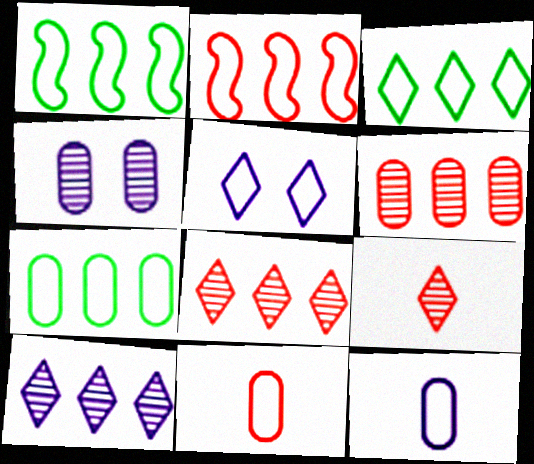[[1, 3, 7], 
[1, 5, 11]]